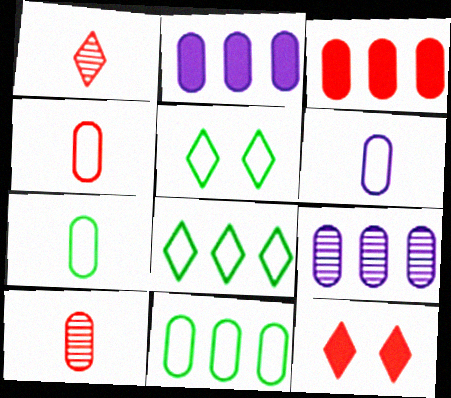[[3, 9, 11], 
[4, 6, 7]]